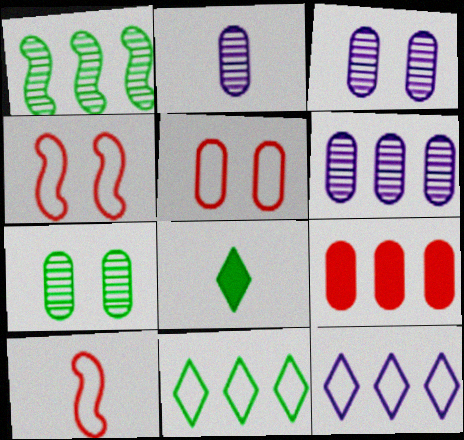[[1, 9, 12], 
[2, 3, 6], 
[2, 8, 10], 
[4, 6, 8]]